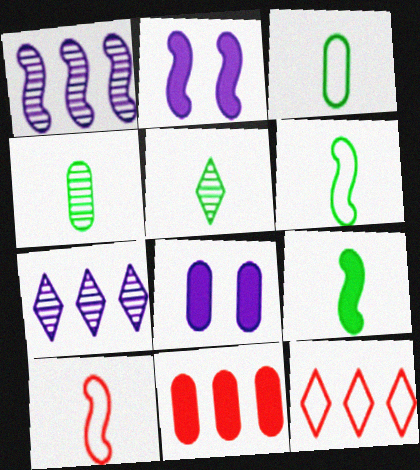[[2, 4, 12], 
[3, 5, 9]]